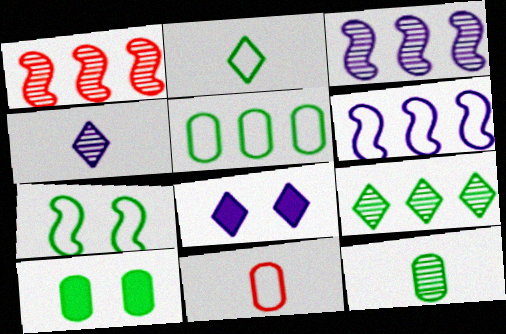[[2, 5, 7], 
[5, 10, 12]]